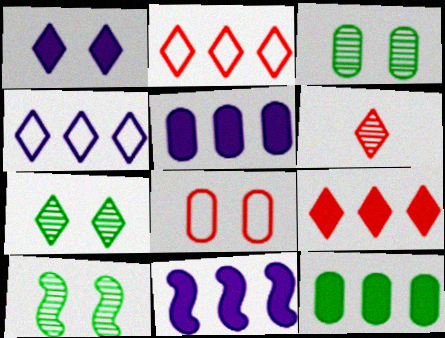[[1, 8, 10], 
[3, 7, 10], 
[9, 11, 12]]